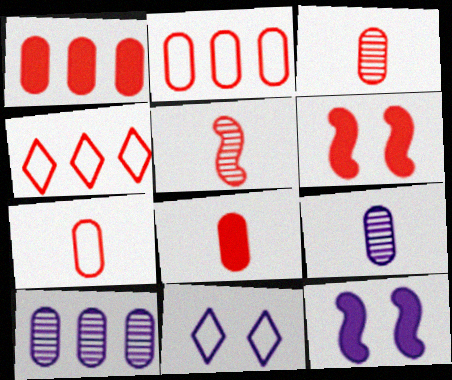[[3, 4, 6], 
[3, 7, 8]]